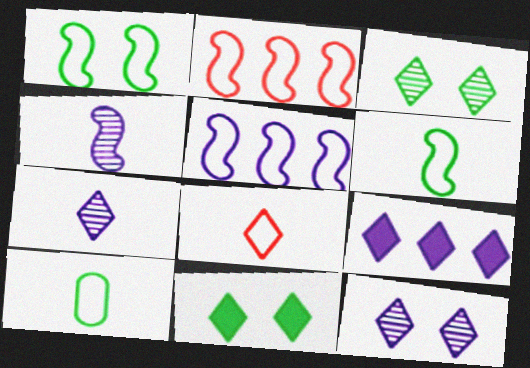[[3, 8, 9]]